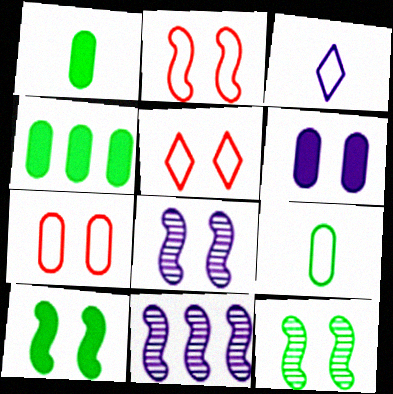[[1, 5, 11], 
[2, 5, 7], 
[2, 8, 10], 
[3, 6, 11], 
[5, 6, 12]]